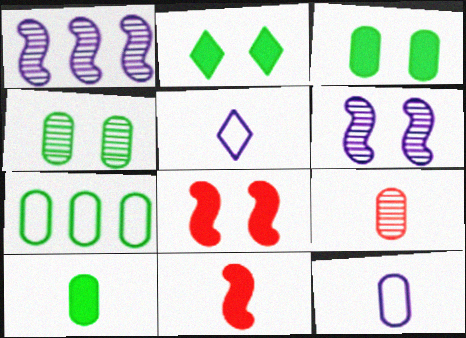[[4, 7, 10], 
[9, 10, 12]]